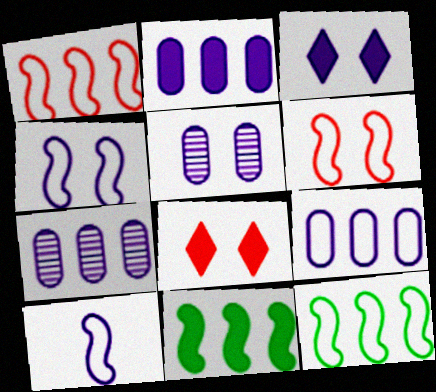[[2, 7, 9], 
[3, 4, 5], 
[3, 7, 10], 
[6, 10, 12]]